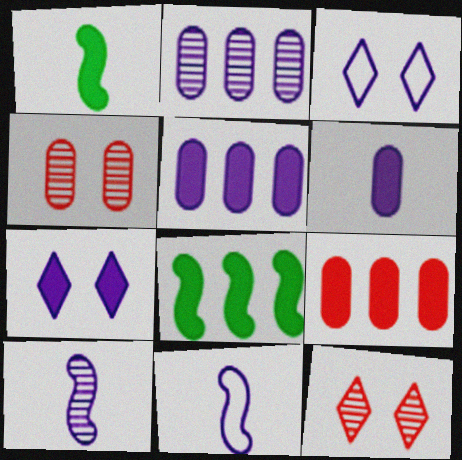[[1, 7, 9], 
[2, 7, 11], 
[3, 5, 10]]